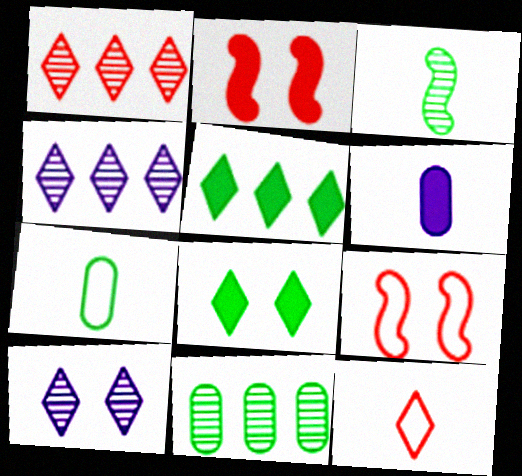[[2, 4, 7], 
[2, 5, 6], 
[3, 6, 12], 
[4, 8, 12], 
[5, 10, 12]]